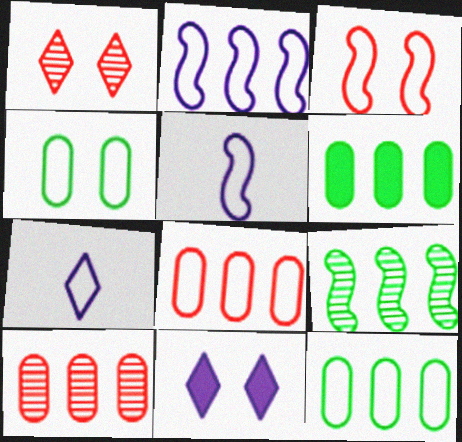[[1, 5, 6], 
[3, 7, 12]]